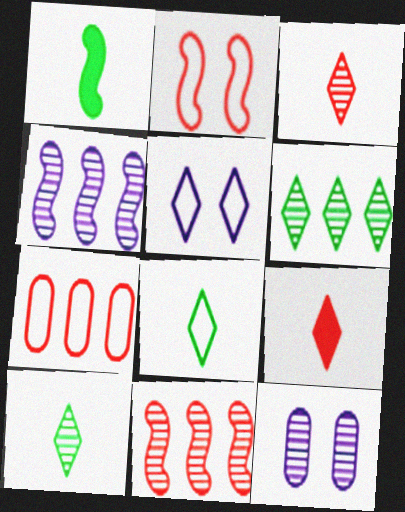[[1, 2, 4], 
[5, 6, 9], 
[10, 11, 12]]